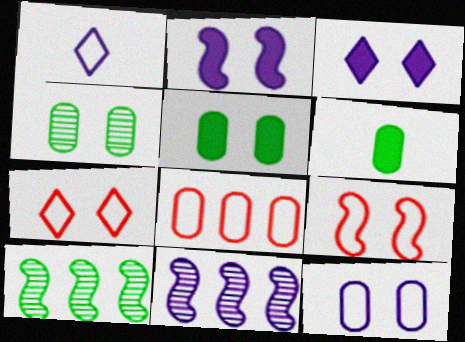[[2, 4, 7], 
[3, 4, 9], 
[6, 7, 11]]